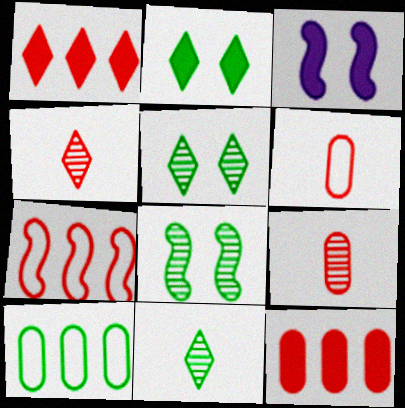[[3, 4, 10]]